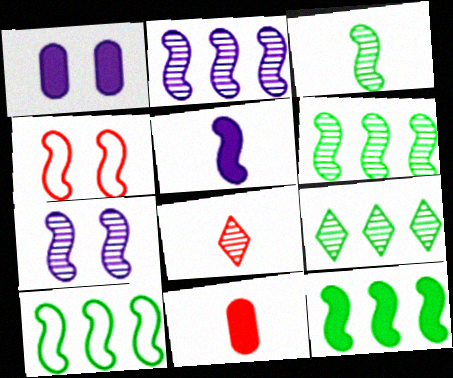[[1, 8, 10], 
[4, 5, 6], 
[6, 10, 12]]